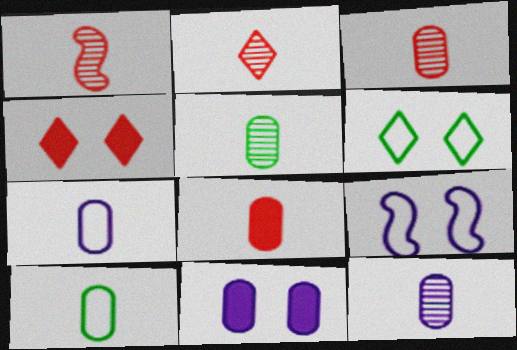[[1, 2, 3], 
[3, 5, 12], 
[5, 7, 8], 
[8, 10, 12]]